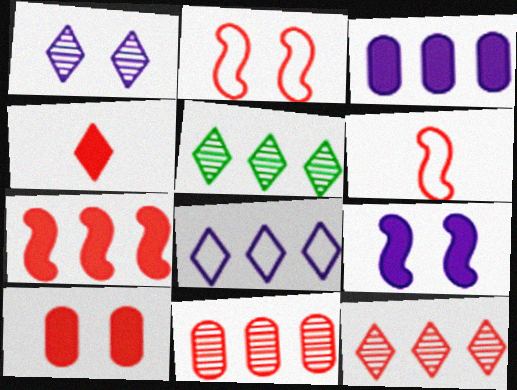[[2, 4, 11], 
[4, 7, 10], 
[6, 10, 12]]